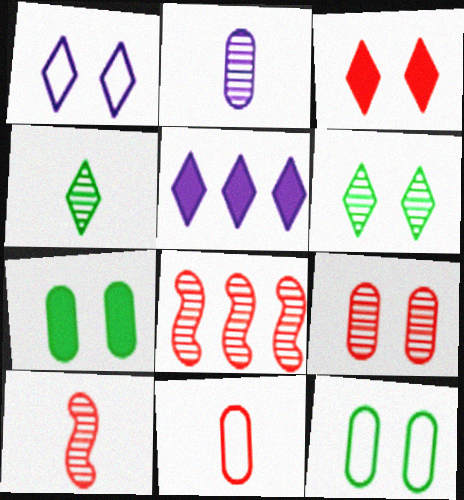[[1, 3, 6], 
[2, 4, 10], 
[2, 6, 8], 
[3, 8, 11], 
[5, 10, 12]]